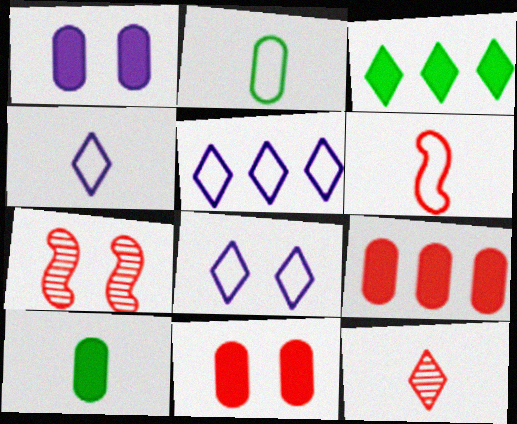[[1, 9, 10], 
[2, 4, 6], 
[3, 8, 12], 
[4, 5, 8], 
[5, 7, 10]]